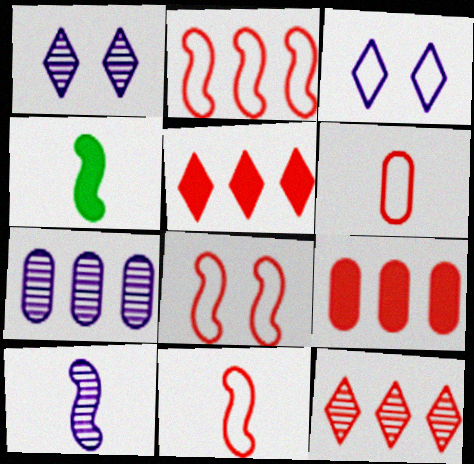[[1, 7, 10], 
[2, 8, 11], 
[2, 9, 12], 
[4, 10, 11]]